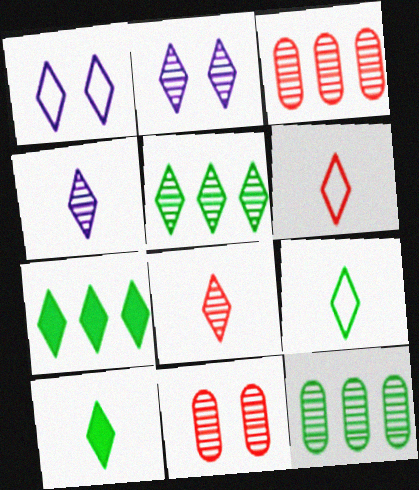[[1, 7, 8], 
[2, 5, 8], 
[2, 6, 7], 
[4, 6, 10]]